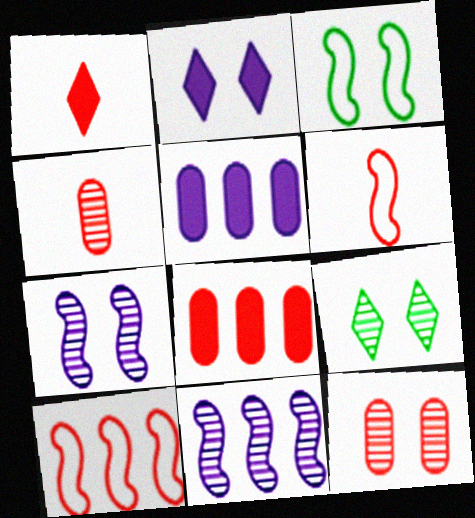[[1, 4, 6], 
[1, 10, 12], 
[2, 3, 12], 
[4, 9, 11], 
[5, 6, 9], 
[7, 9, 12]]